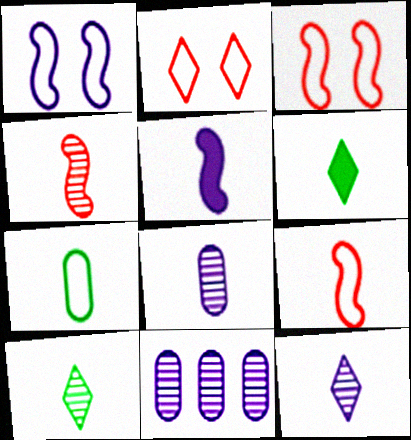[[3, 6, 11], 
[4, 8, 10], 
[6, 8, 9]]